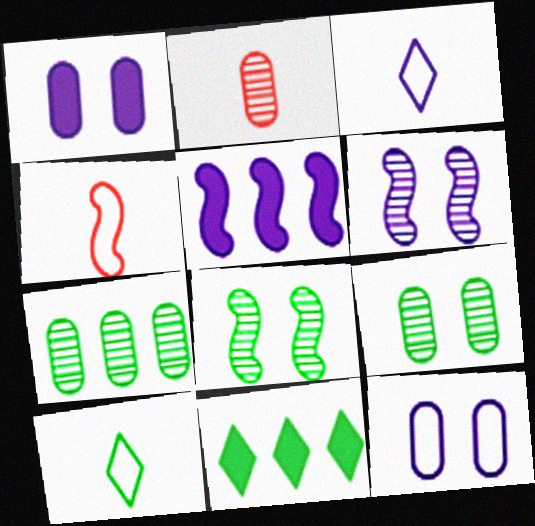[[4, 5, 8]]